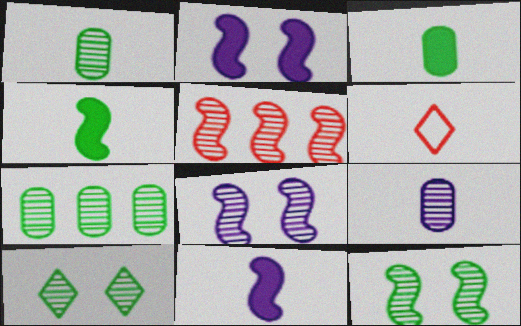[[1, 6, 11], 
[2, 6, 7], 
[4, 6, 9], 
[5, 9, 10]]